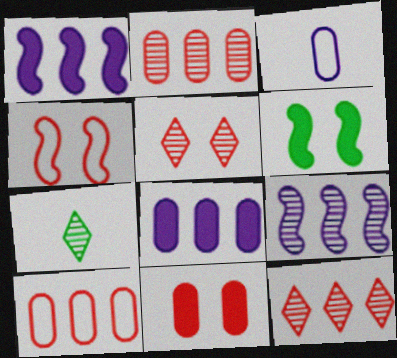[[3, 6, 12], 
[4, 5, 11], 
[4, 7, 8]]